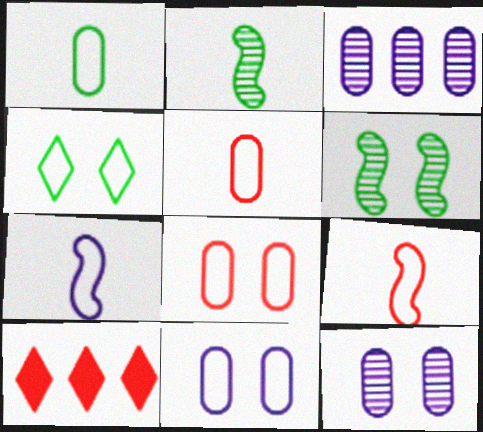[[2, 10, 11]]